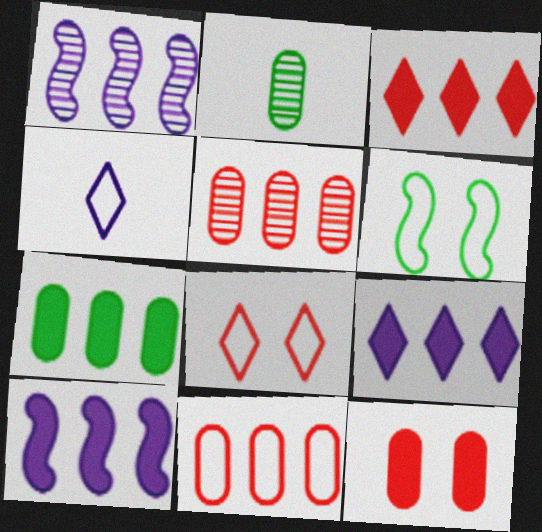[[2, 8, 10], 
[3, 7, 10], 
[4, 6, 11]]